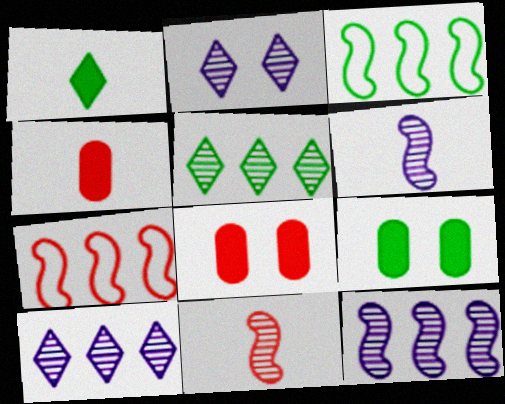[[2, 3, 4]]